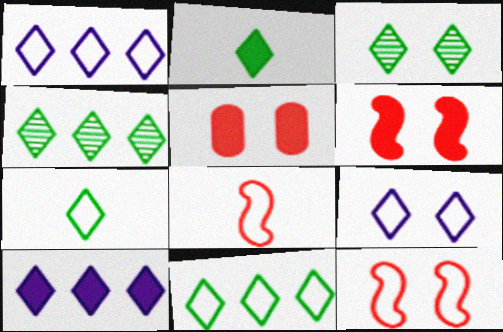[[2, 3, 11]]